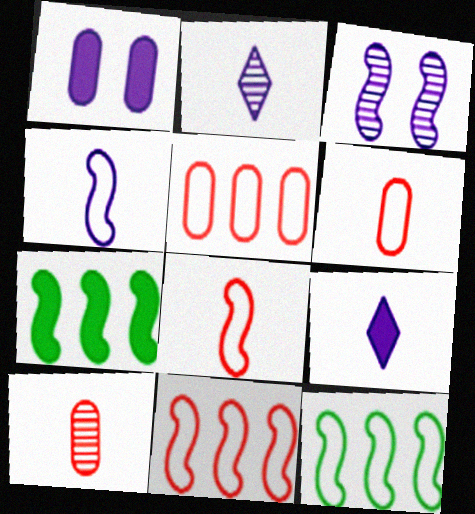[[3, 7, 8]]